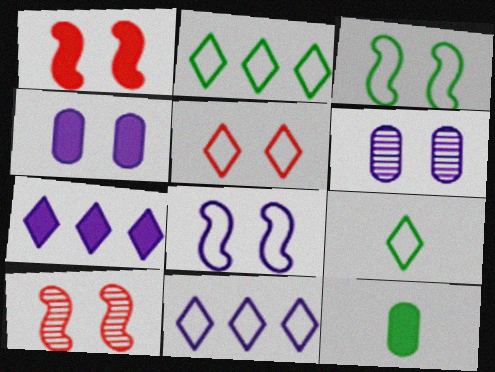[[1, 7, 12], 
[5, 9, 11], 
[10, 11, 12]]